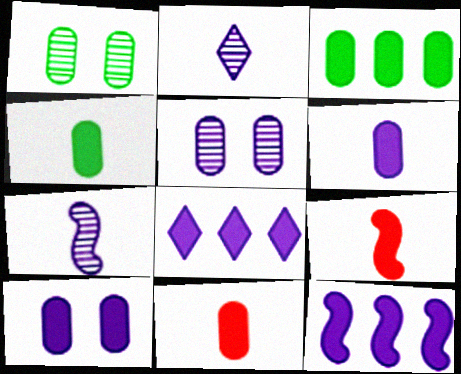[[3, 10, 11], 
[4, 6, 11]]